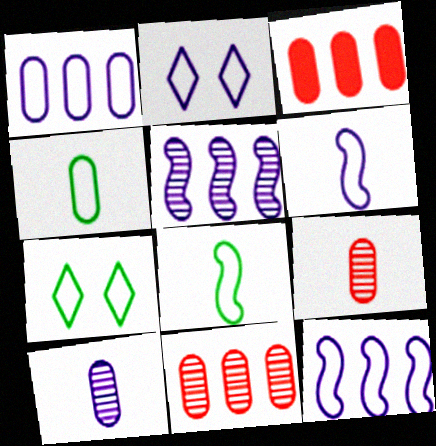[[1, 2, 6]]